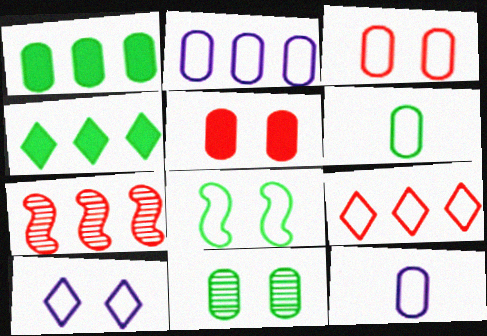[[1, 6, 11], 
[2, 3, 6], 
[2, 4, 7], 
[3, 8, 10], 
[8, 9, 12]]